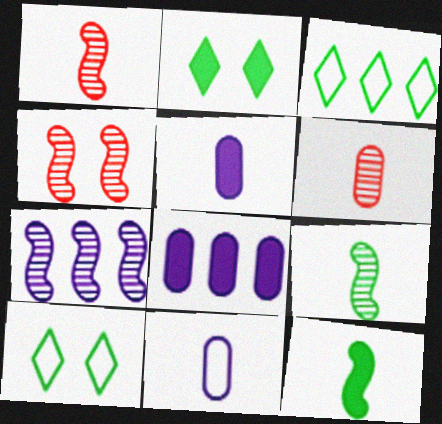[[1, 8, 10], 
[3, 4, 5], 
[4, 7, 9]]